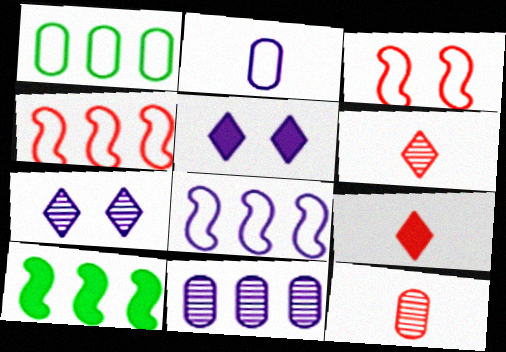[]